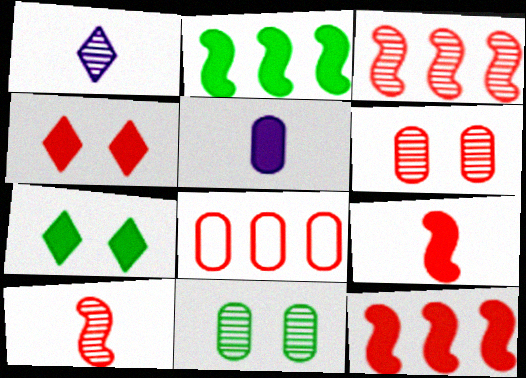[[1, 3, 11], 
[2, 4, 5], 
[4, 8, 10], 
[5, 7, 12], 
[5, 8, 11]]